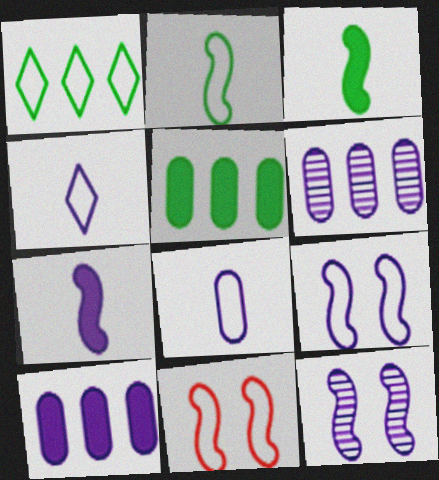[[1, 8, 11], 
[4, 10, 12]]